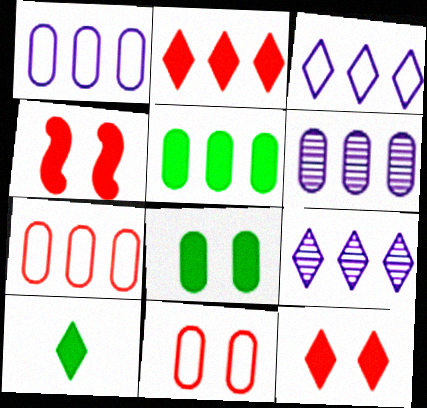[[5, 6, 7]]